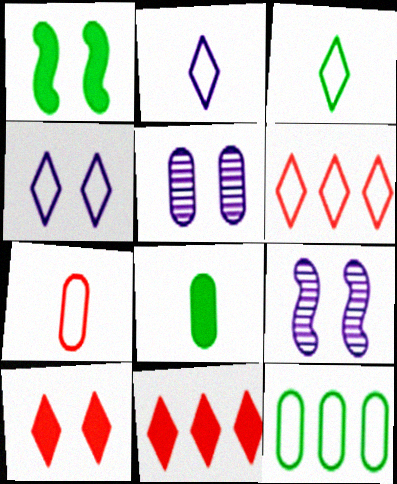[[3, 4, 6], 
[6, 8, 9]]